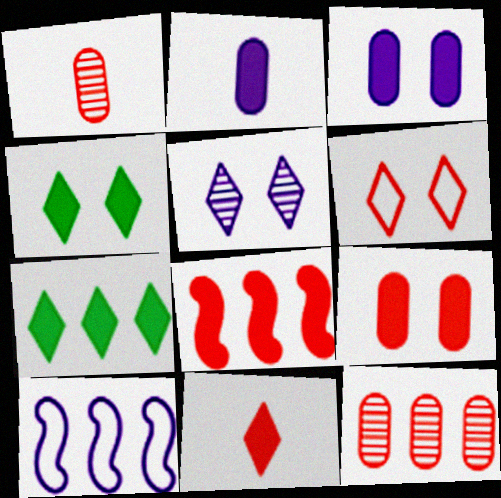[[1, 4, 10], 
[1, 6, 8], 
[2, 4, 8], 
[2, 5, 10], 
[4, 5, 6], 
[7, 10, 12], 
[8, 9, 11]]